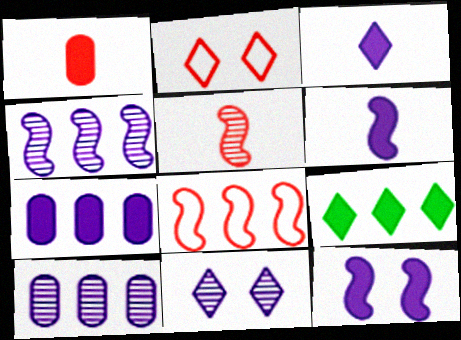[[1, 9, 12], 
[3, 7, 12], 
[8, 9, 10]]